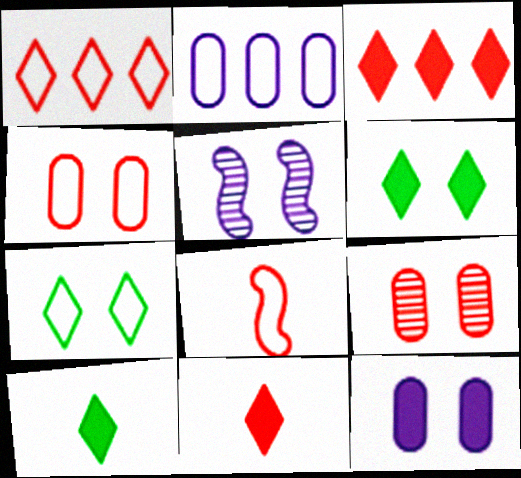[[1, 4, 8], 
[2, 7, 8], 
[3, 8, 9], 
[4, 5, 6]]